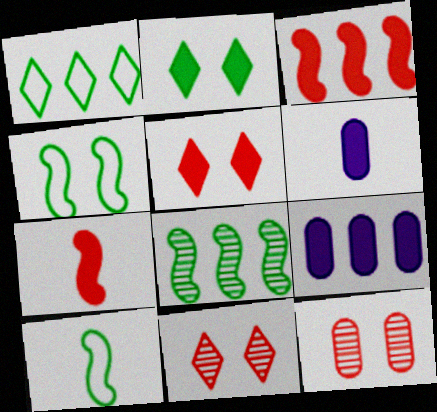[[2, 3, 6], 
[2, 7, 9], 
[9, 10, 11]]